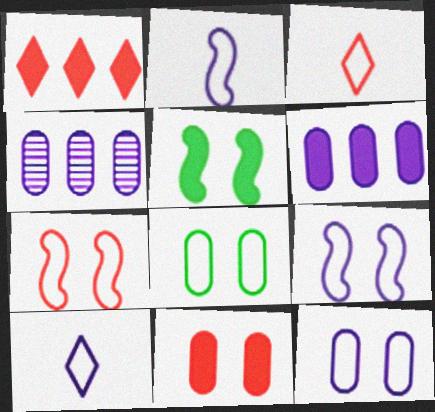[[3, 4, 5]]